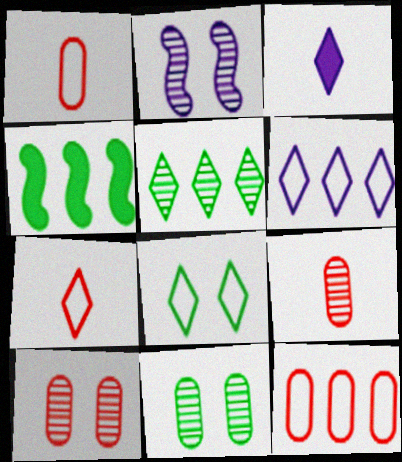[[2, 5, 9], 
[6, 7, 8]]